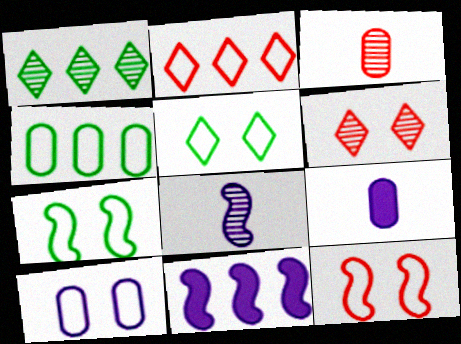[[1, 9, 12], 
[3, 5, 11], 
[5, 10, 12]]